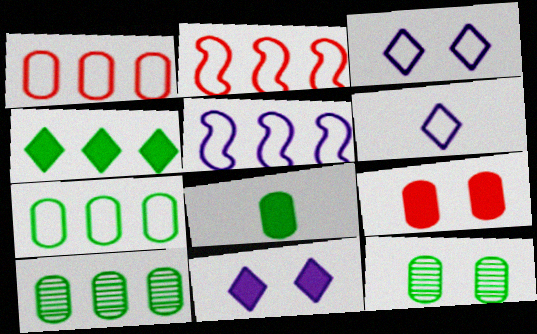[[7, 8, 12]]